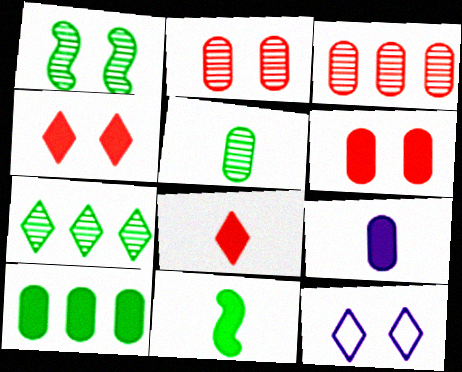[[1, 5, 7], 
[1, 6, 12], 
[3, 11, 12], 
[6, 9, 10], 
[7, 8, 12], 
[8, 9, 11]]